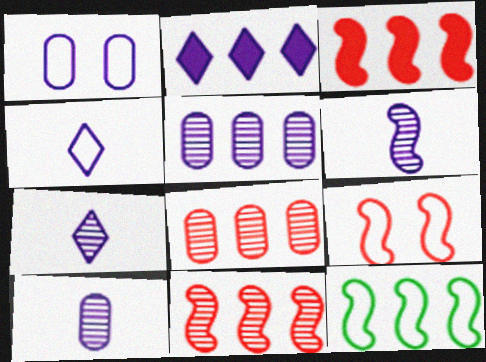[[1, 2, 6], 
[2, 8, 12], 
[6, 7, 10]]